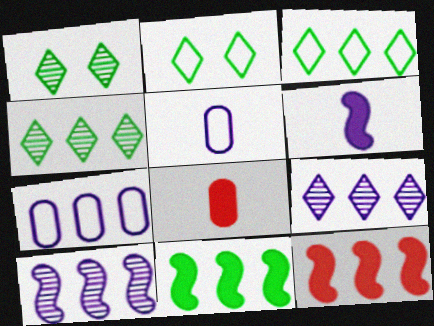[[1, 5, 12], 
[2, 8, 10], 
[4, 7, 12]]